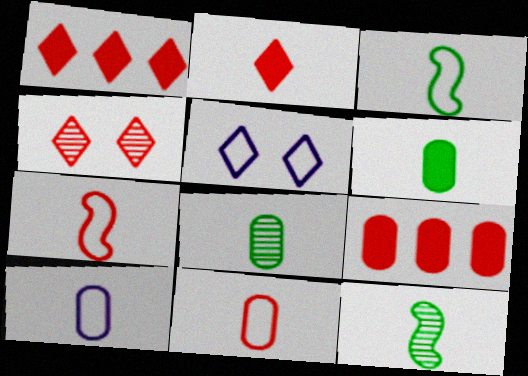[[2, 10, 12], 
[4, 7, 9], 
[5, 9, 12]]